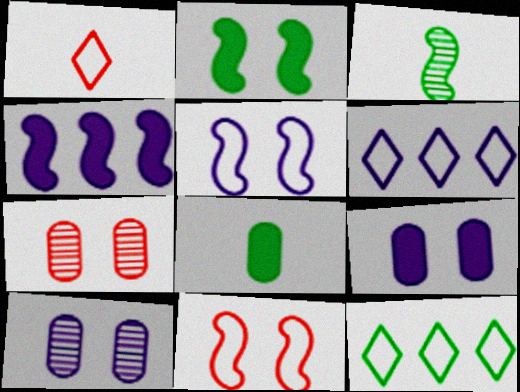[[3, 4, 11]]